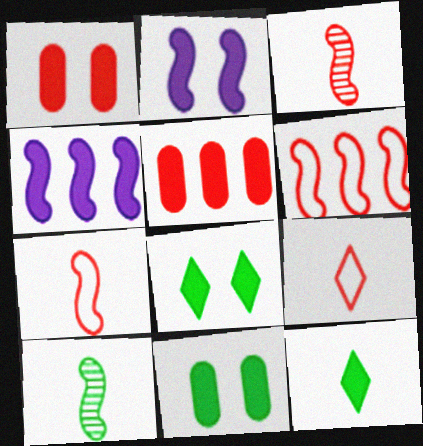[[1, 2, 8], 
[1, 4, 12], 
[2, 5, 12], 
[2, 6, 10]]